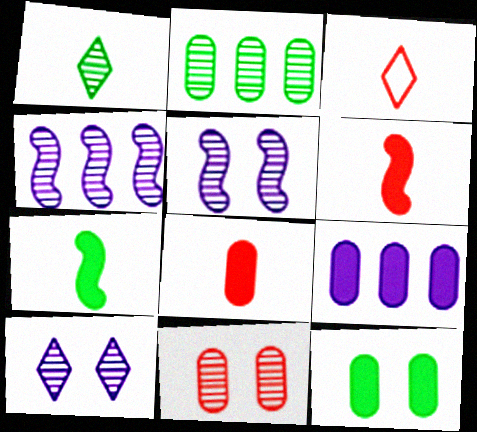[[1, 4, 11], 
[3, 4, 12], 
[8, 9, 12]]